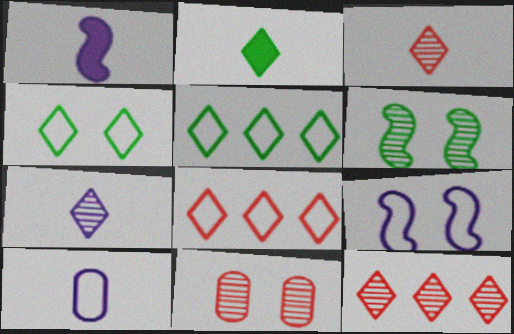[[1, 5, 11], 
[1, 7, 10]]